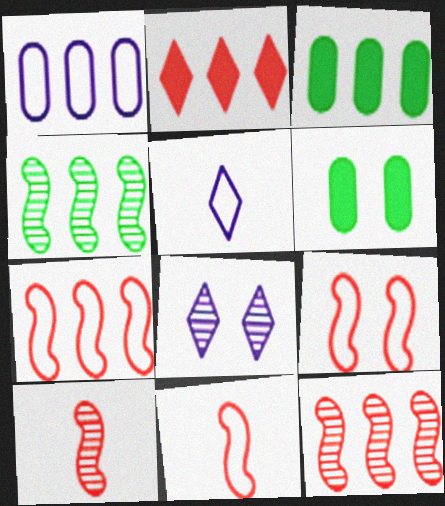[[1, 2, 4], 
[3, 8, 11], 
[5, 6, 12], 
[6, 8, 9], 
[7, 9, 11]]